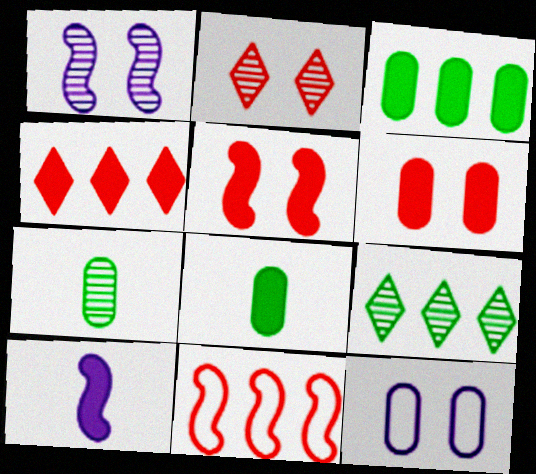[]